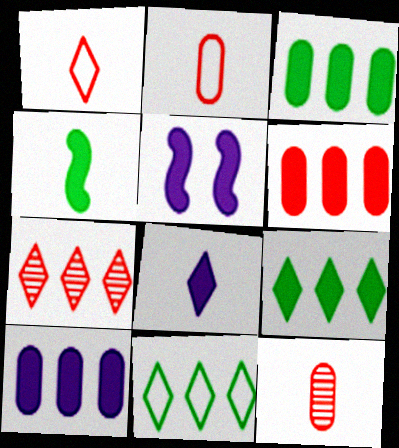[[3, 6, 10], 
[5, 8, 10], 
[5, 11, 12]]